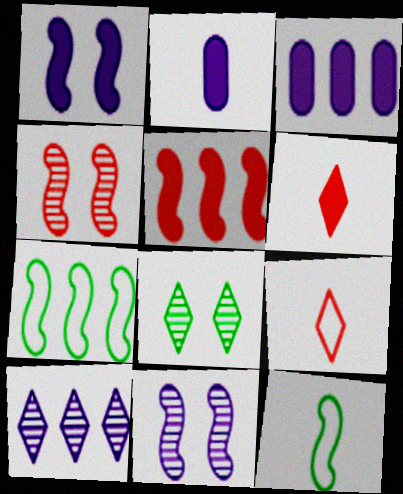[[5, 11, 12]]